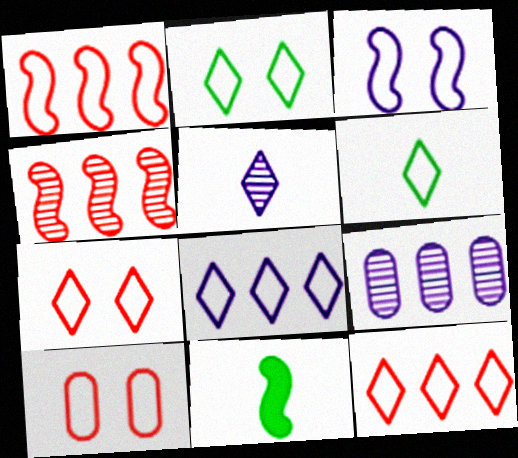[[2, 3, 10], 
[3, 4, 11], 
[6, 7, 8], 
[7, 9, 11]]